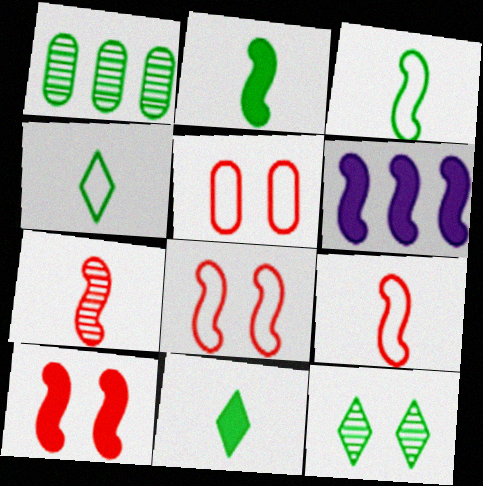[[2, 6, 10]]